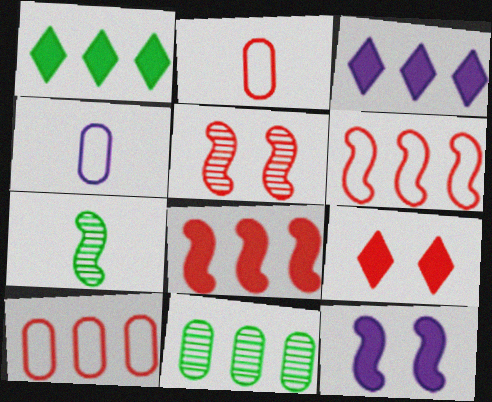[[1, 4, 5], 
[3, 6, 11], 
[6, 7, 12]]